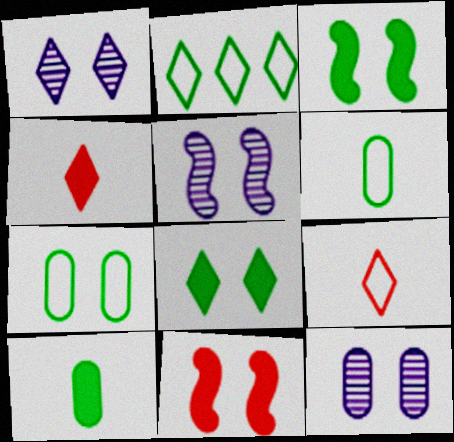[[1, 2, 4], 
[1, 5, 12], 
[1, 7, 11]]